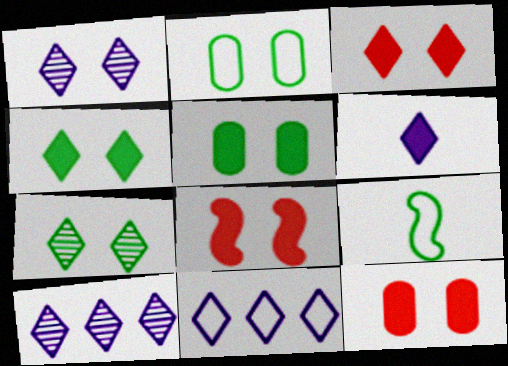[[1, 2, 8], 
[1, 6, 11], 
[3, 8, 12], 
[9, 10, 12]]